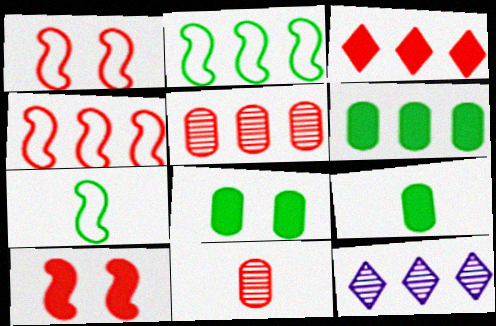[[1, 3, 11], 
[1, 9, 12], 
[3, 4, 5], 
[4, 6, 12], 
[6, 8, 9]]